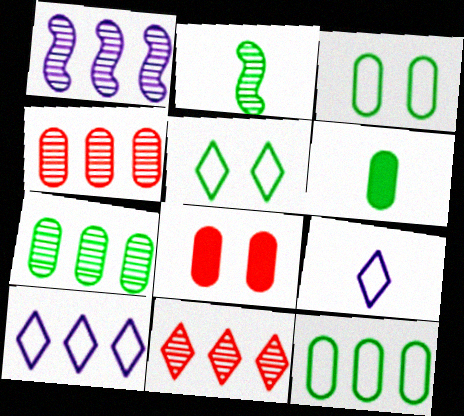[[1, 7, 11], 
[2, 8, 10], 
[3, 6, 7]]